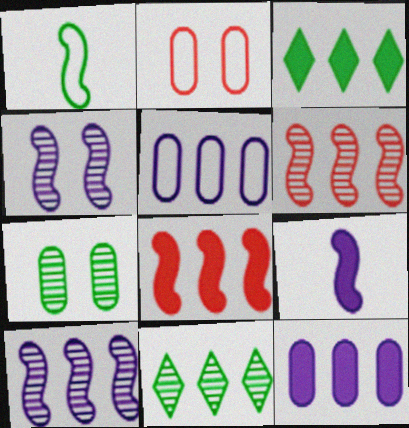[[1, 3, 7], 
[1, 4, 8], 
[2, 9, 11], 
[3, 5, 6], 
[3, 8, 12], 
[5, 8, 11]]